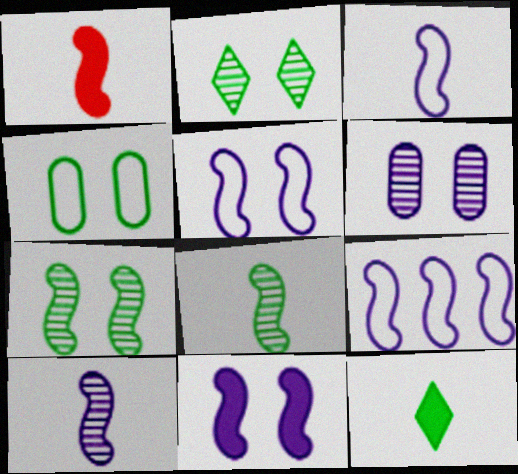[[1, 3, 8], 
[1, 7, 9], 
[3, 5, 9], 
[9, 10, 11]]